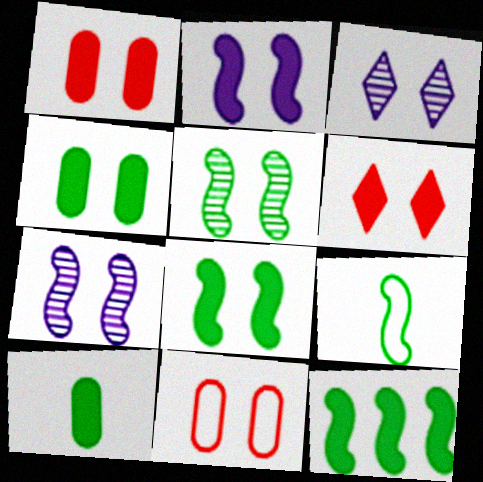[[2, 4, 6], 
[3, 8, 11], 
[5, 9, 12]]